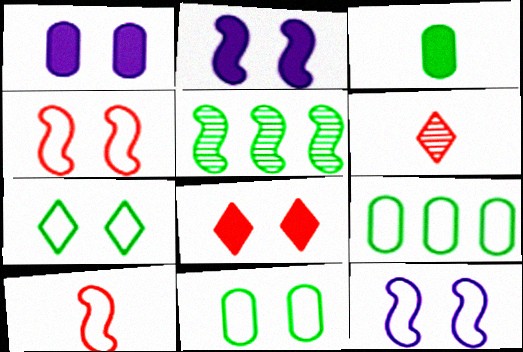[[2, 5, 10], 
[2, 6, 9], 
[3, 5, 7]]